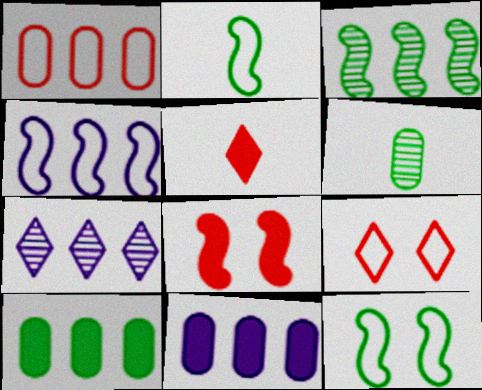[[4, 7, 11]]